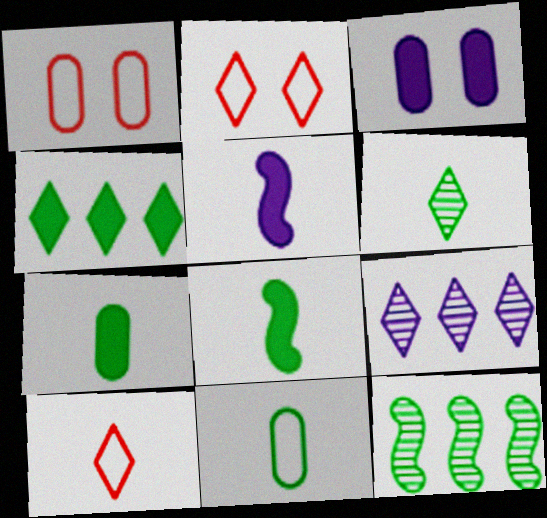[[1, 8, 9], 
[3, 10, 12], 
[6, 8, 11]]